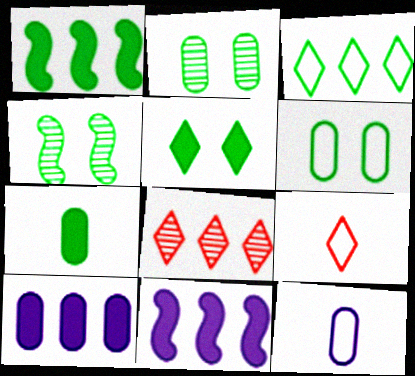[[1, 5, 7], 
[2, 9, 11], 
[3, 4, 7], 
[4, 5, 6], 
[4, 9, 10]]